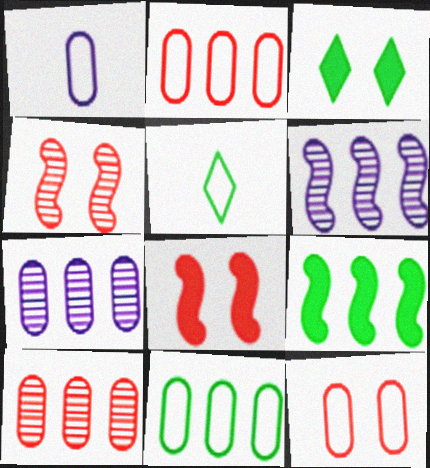[[1, 11, 12], 
[5, 7, 8]]